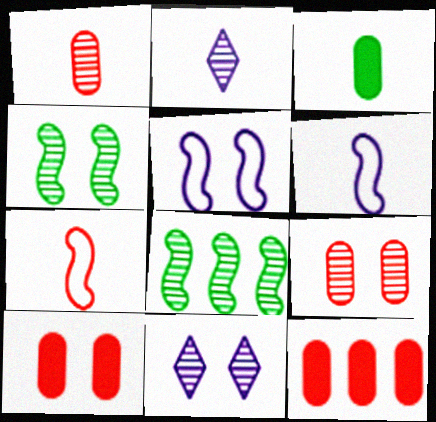[[1, 8, 11], 
[2, 3, 7], 
[2, 8, 9], 
[4, 9, 11]]